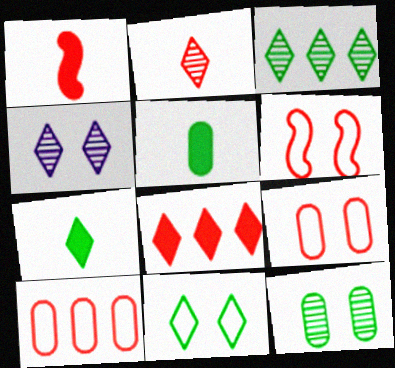[[2, 3, 4], 
[3, 7, 11]]